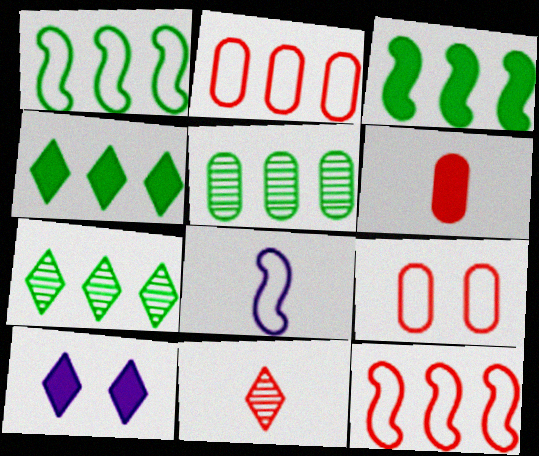[[1, 4, 5], 
[3, 6, 10]]